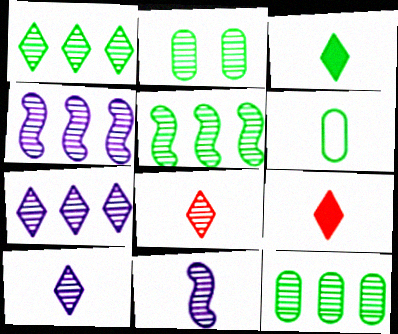[[1, 5, 12], 
[2, 4, 8], 
[6, 9, 11]]